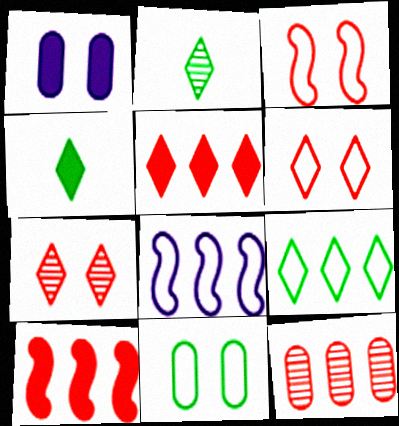[[1, 4, 10]]